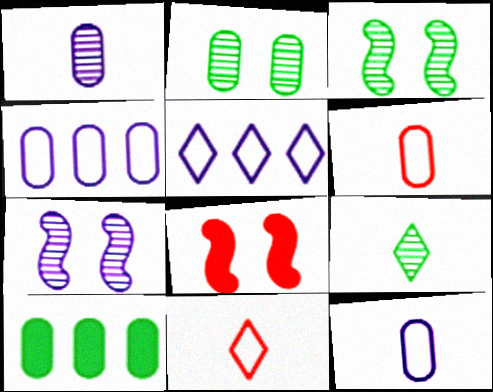[[4, 8, 9], 
[7, 10, 11]]